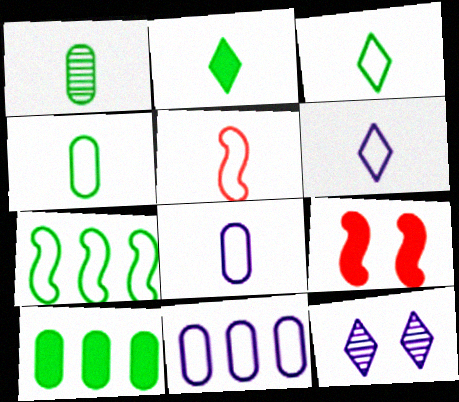[[3, 5, 8], 
[4, 5, 6], 
[5, 10, 12]]